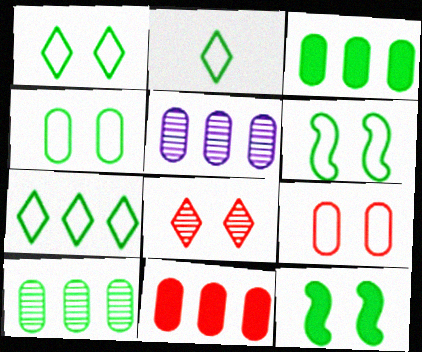[[1, 2, 7], 
[1, 4, 6], 
[2, 10, 12]]